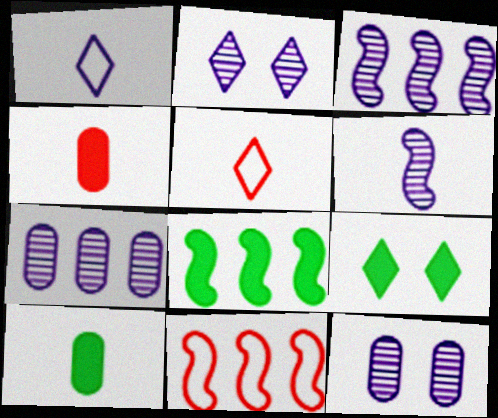[[2, 6, 7], 
[2, 10, 11], 
[3, 8, 11], 
[5, 6, 10], 
[5, 8, 12], 
[8, 9, 10]]